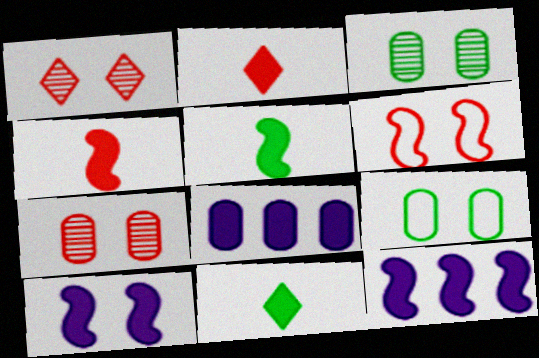[[1, 9, 10]]